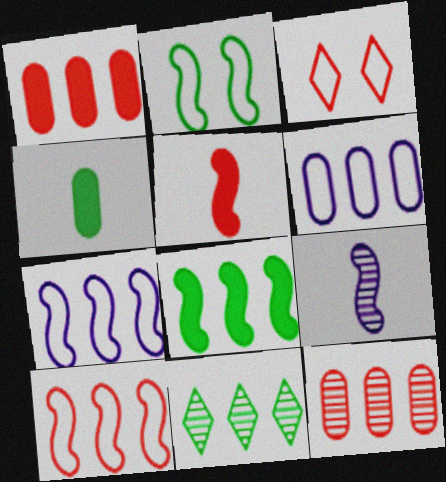[[1, 7, 11], 
[2, 4, 11], 
[3, 5, 12]]